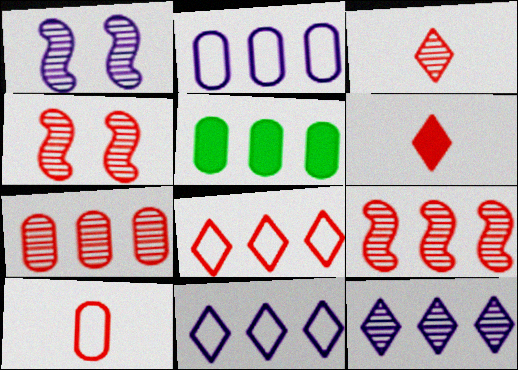[[2, 5, 7], 
[3, 4, 7], 
[5, 9, 11]]